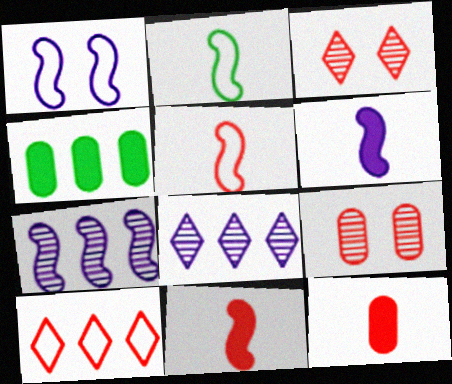[[1, 6, 7], 
[4, 7, 10], 
[9, 10, 11]]